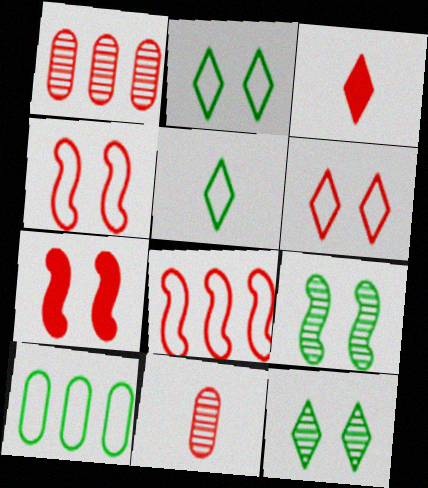[[1, 3, 4]]